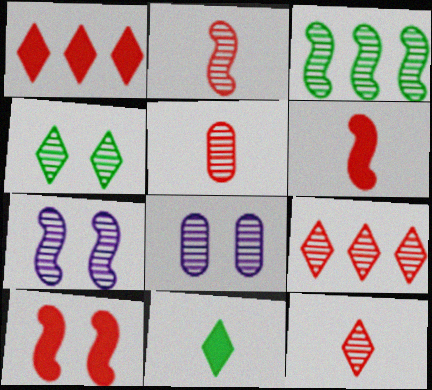[[2, 3, 7], 
[2, 5, 12], 
[3, 8, 12]]